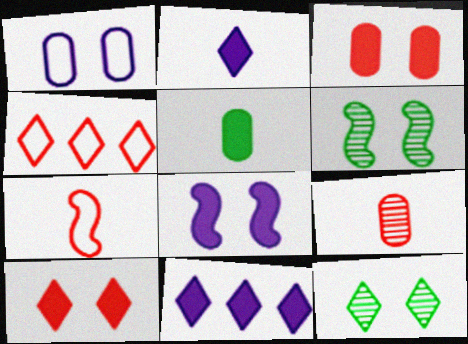[[1, 6, 10], 
[2, 4, 12]]